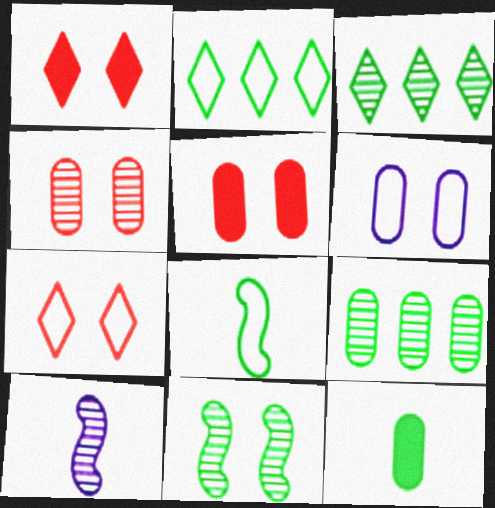[[1, 6, 11], 
[2, 5, 10], 
[2, 11, 12], 
[3, 4, 10]]